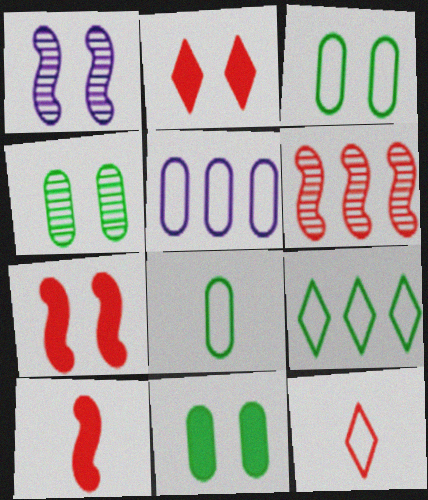[[1, 2, 3], 
[3, 4, 11]]